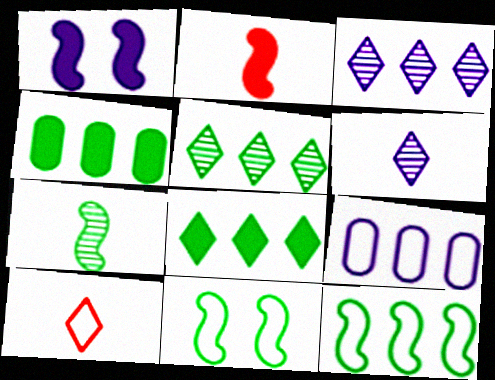[[1, 6, 9], 
[4, 5, 12], 
[9, 10, 11]]